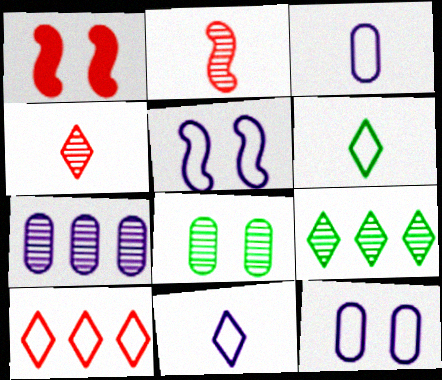[[1, 3, 9], 
[1, 6, 7]]